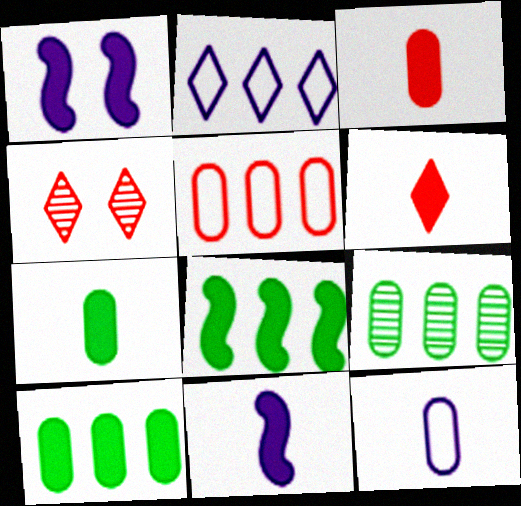[[1, 6, 10], 
[4, 8, 12], 
[6, 7, 11]]